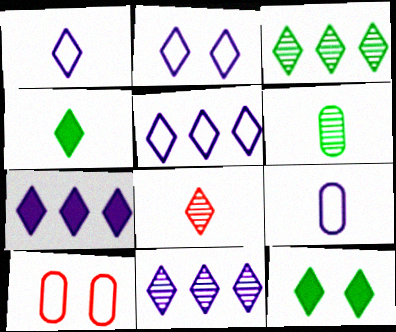[[1, 2, 5], 
[1, 4, 8], 
[5, 7, 11], 
[5, 8, 12]]